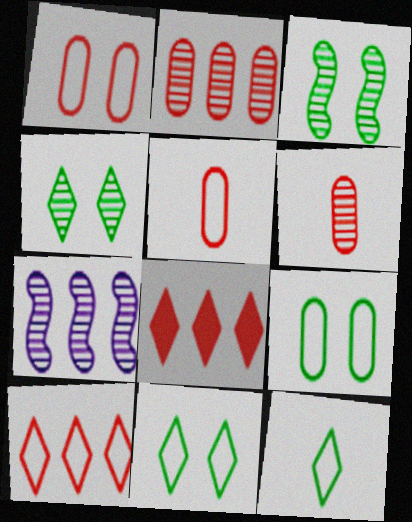[[4, 6, 7]]